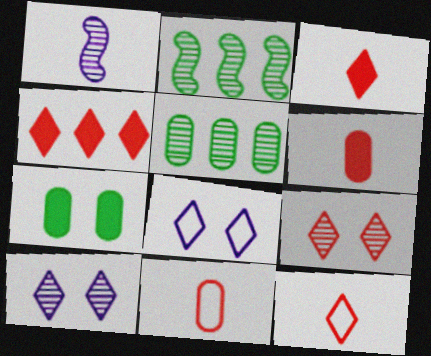[[1, 5, 9], 
[2, 6, 8], 
[4, 9, 12]]